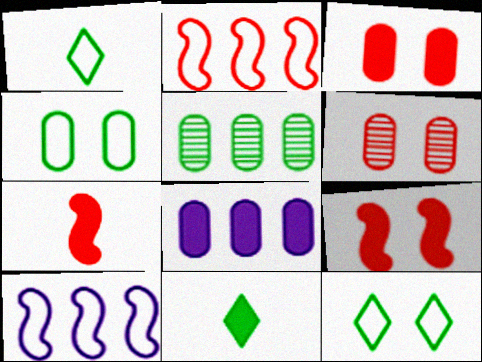[[6, 10, 11], 
[8, 9, 11]]